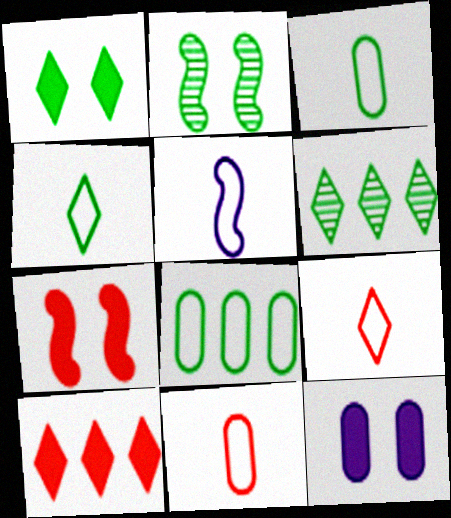[[1, 4, 6], 
[1, 7, 12], 
[3, 5, 9], 
[4, 5, 11]]